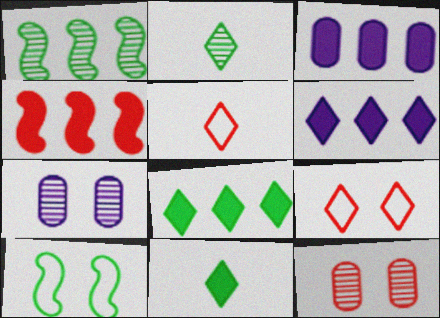[[2, 6, 9], 
[3, 4, 8], 
[4, 5, 12]]